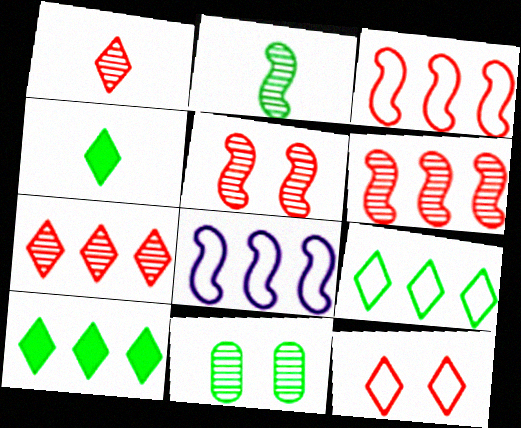[]